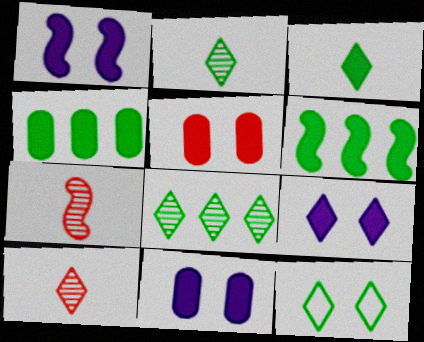[[1, 9, 11], 
[3, 8, 12]]